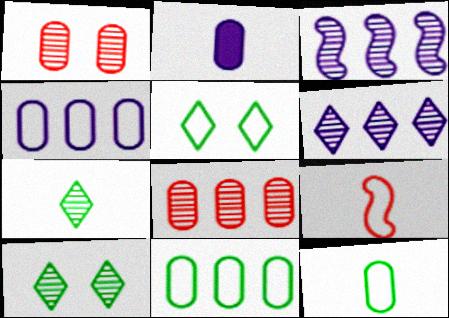[[1, 2, 11], 
[1, 3, 7], 
[2, 7, 9], 
[4, 5, 9]]